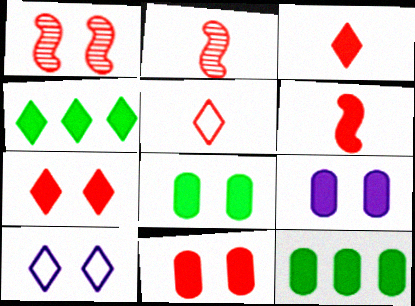[[1, 8, 10], 
[2, 10, 12], 
[4, 6, 9], 
[8, 9, 11]]